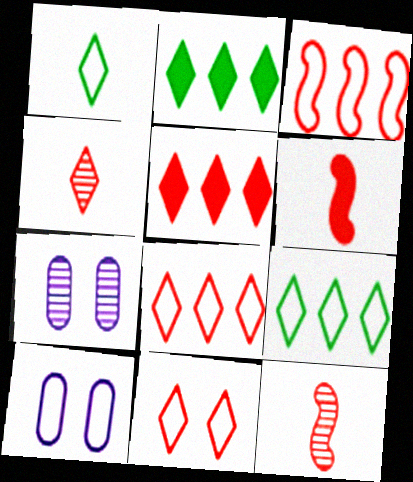[[1, 3, 10], 
[2, 10, 12], 
[4, 5, 11], 
[6, 7, 9]]